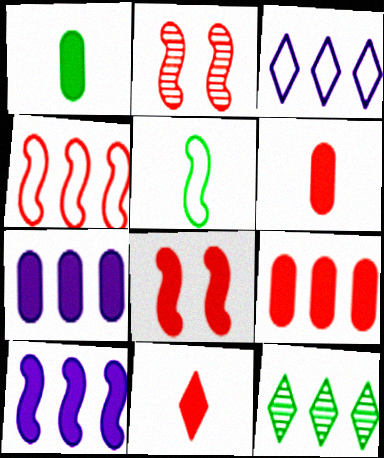[[1, 2, 3], 
[2, 5, 10], 
[4, 7, 12], 
[8, 9, 11]]